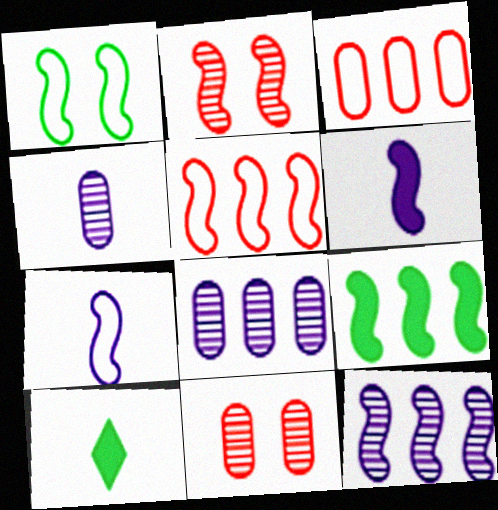[[1, 5, 7], 
[2, 7, 9], 
[5, 9, 12]]